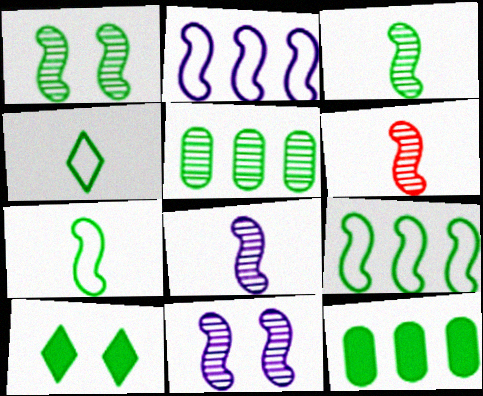[[1, 4, 12], 
[3, 6, 8], 
[5, 7, 10]]